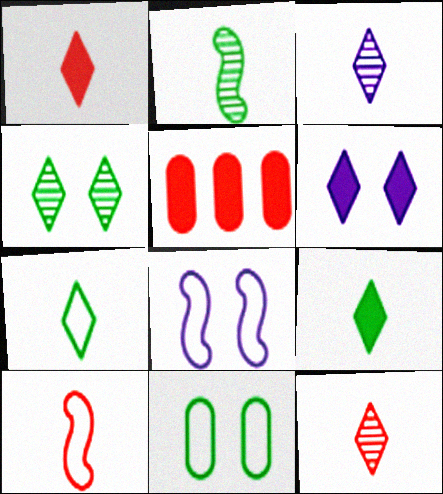[[1, 3, 7]]